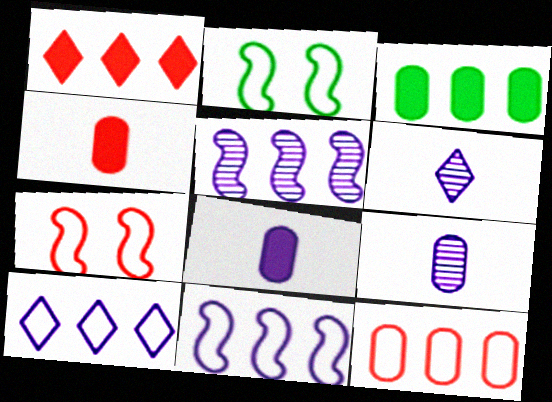[[1, 2, 9], 
[3, 6, 7]]